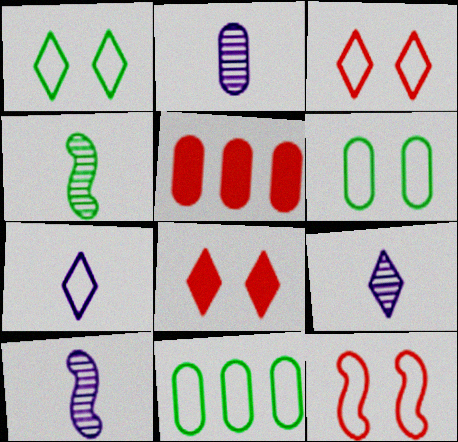[[1, 5, 10], 
[2, 5, 6], 
[2, 9, 10], 
[7, 11, 12], 
[8, 10, 11]]